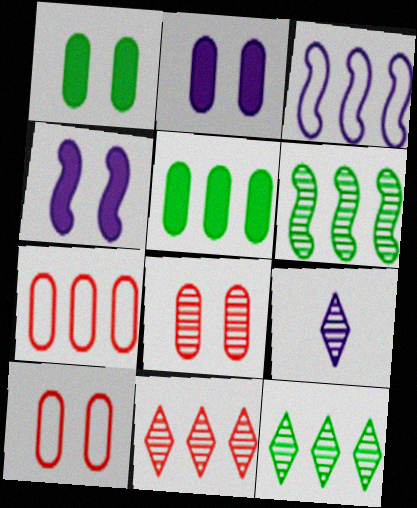[[2, 3, 9], 
[3, 5, 11], 
[6, 8, 9]]